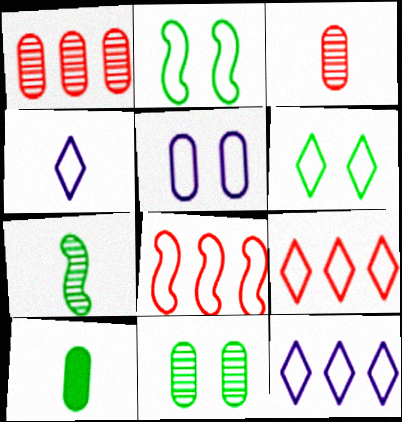[[1, 5, 10], 
[4, 6, 9]]